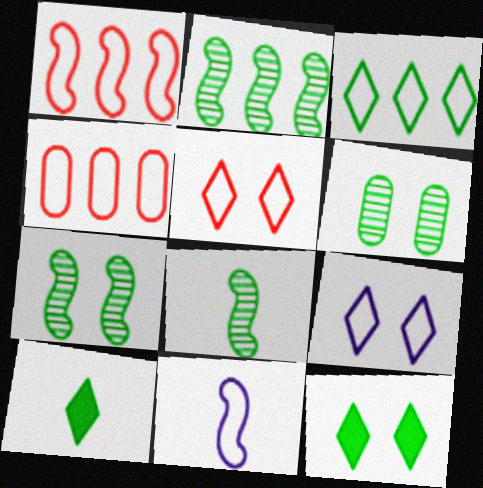[[2, 7, 8]]